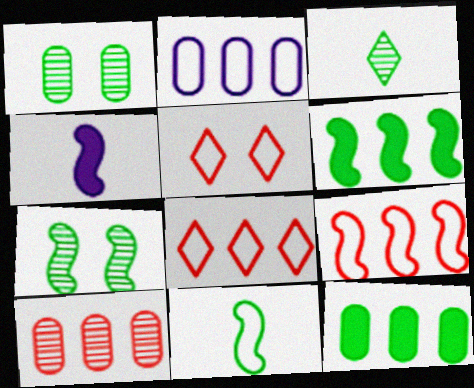[[1, 4, 8], 
[2, 5, 11], 
[2, 10, 12], 
[4, 7, 9], 
[6, 7, 11]]